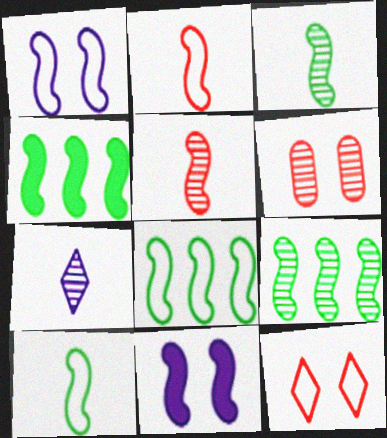[[1, 2, 8], 
[1, 4, 5], 
[2, 9, 11], 
[4, 8, 9], 
[5, 8, 11], 
[6, 7, 9]]